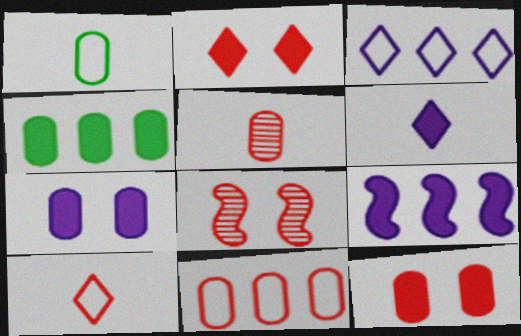[[5, 11, 12], 
[6, 7, 9]]